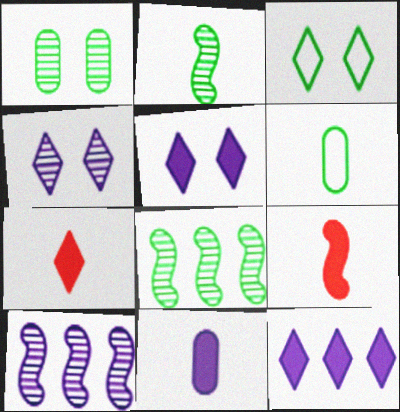[]